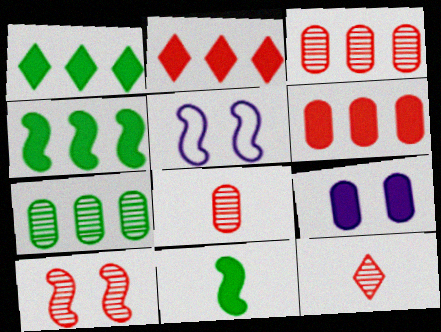[[1, 5, 8], 
[2, 9, 11], 
[3, 10, 12]]